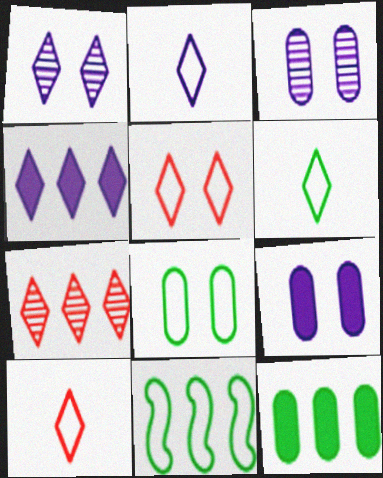[[1, 2, 4], 
[2, 6, 10], 
[6, 8, 11]]